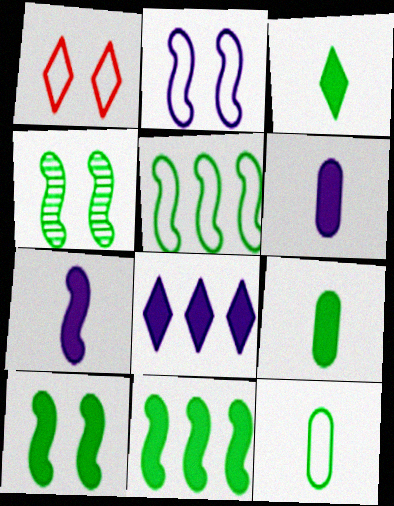[]